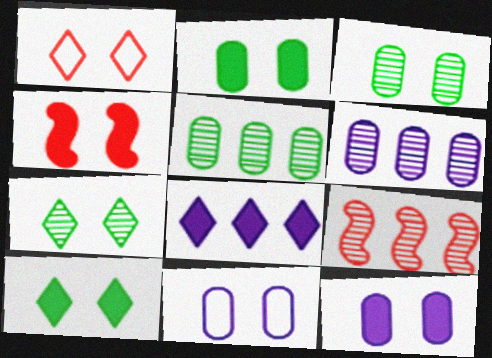[[4, 7, 11], 
[4, 10, 12]]